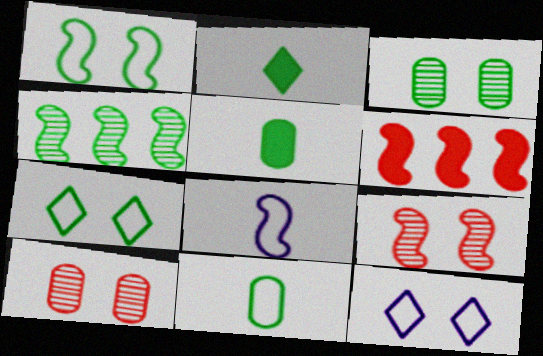[[4, 5, 7]]